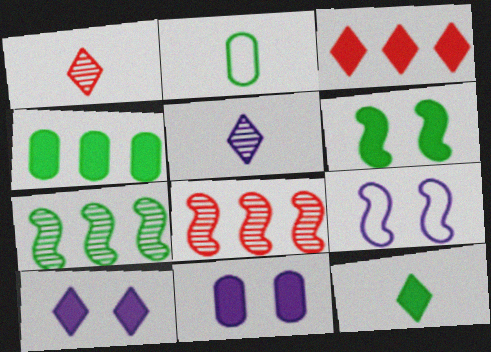[[1, 4, 9], 
[2, 8, 10], 
[3, 10, 12], 
[4, 6, 12]]